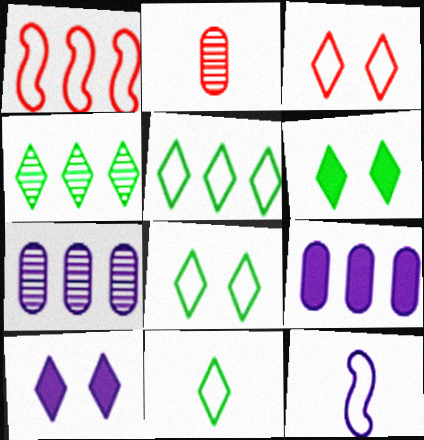[[1, 4, 9], 
[4, 6, 11], 
[5, 8, 11], 
[7, 10, 12]]